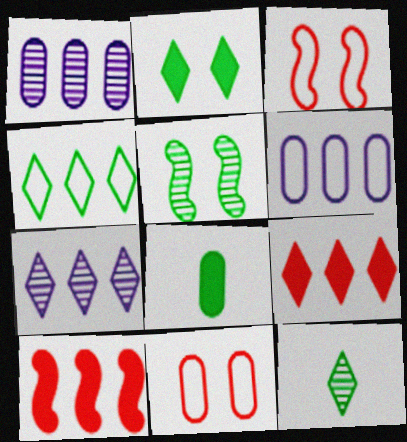[[1, 4, 10], 
[1, 8, 11], 
[2, 4, 12], 
[3, 7, 8], 
[4, 5, 8], 
[4, 7, 9]]